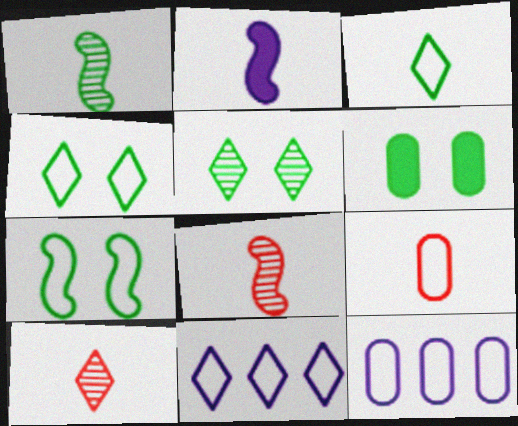[[5, 6, 7], 
[6, 8, 11], 
[7, 9, 11]]